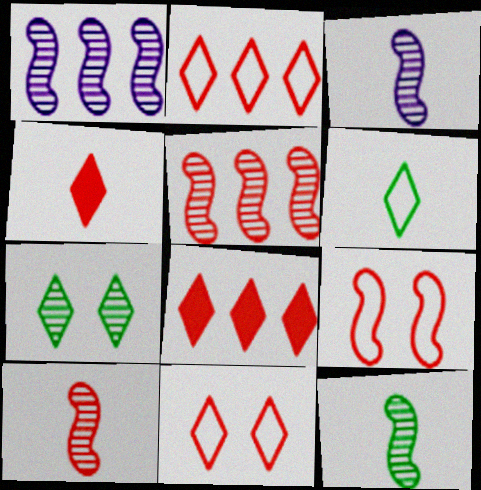[[3, 10, 12]]